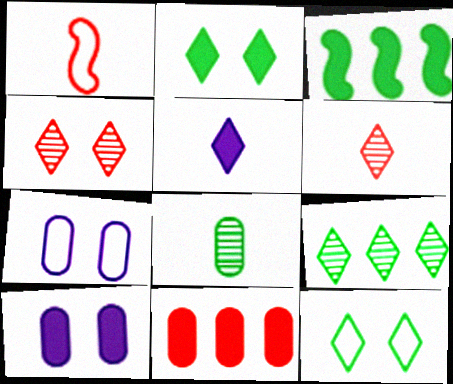[[1, 4, 11], 
[1, 5, 8], 
[1, 9, 10], 
[3, 6, 7], 
[3, 8, 12], 
[7, 8, 11]]